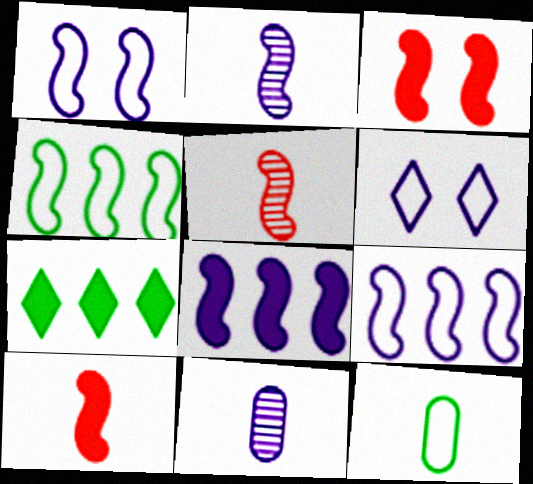[[1, 2, 8], 
[2, 3, 4], 
[6, 8, 11]]